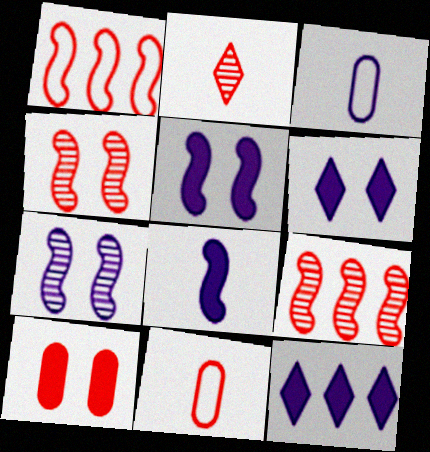[[1, 2, 10], 
[3, 7, 12]]